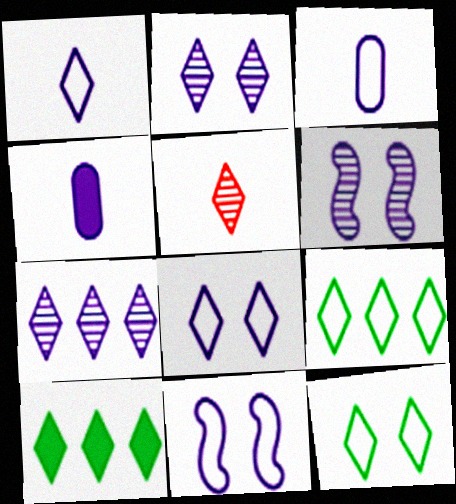[[4, 7, 11], 
[5, 8, 10]]